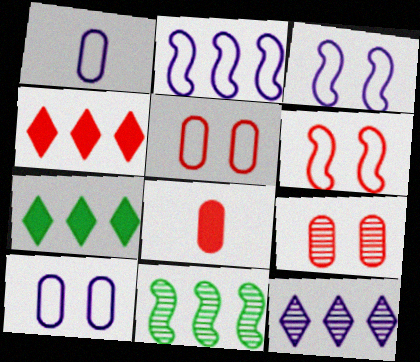[]